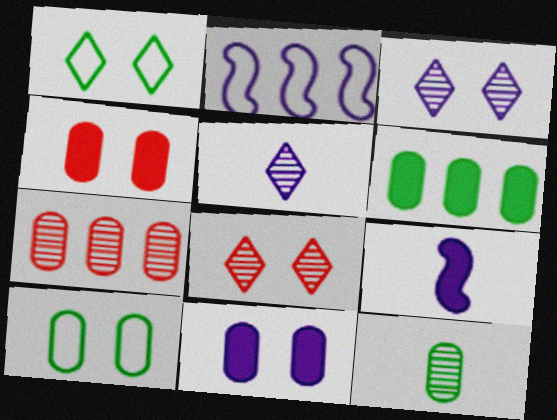[[1, 7, 9], 
[2, 5, 11], 
[6, 10, 12]]